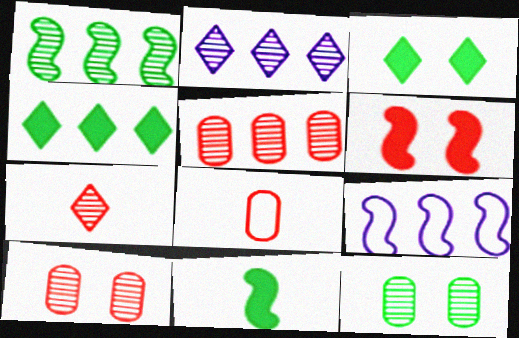[[1, 2, 5], 
[4, 5, 9]]